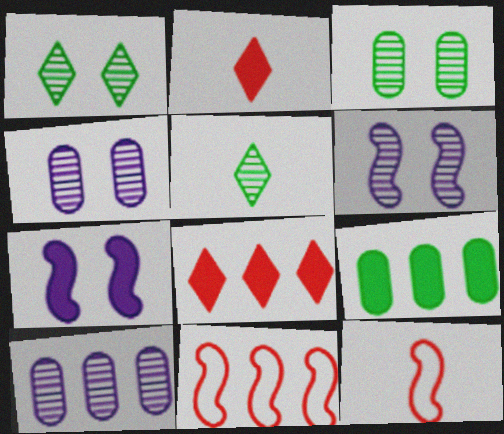[[2, 7, 9]]